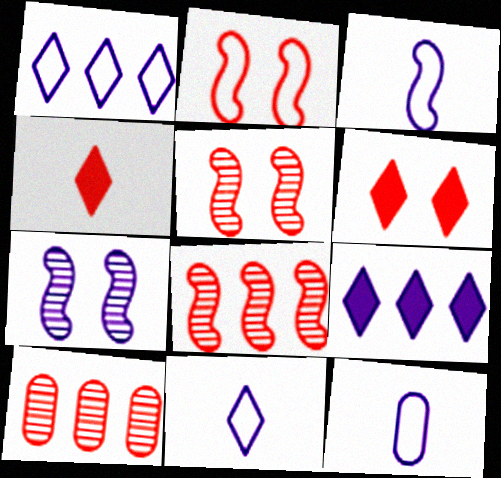[[2, 4, 10], 
[3, 11, 12], 
[7, 9, 12]]